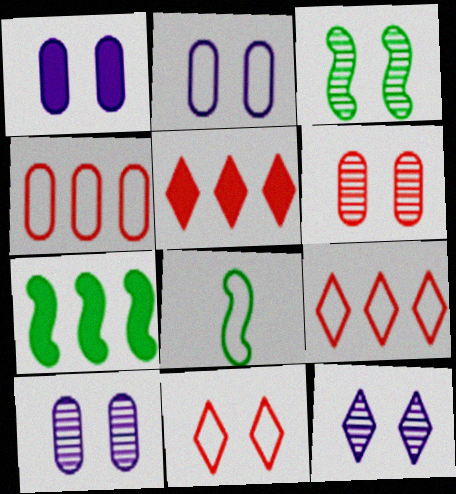[[1, 2, 10], 
[1, 3, 11], 
[2, 8, 9], 
[3, 6, 12], 
[3, 7, 8], 
[5, 8, 10]]